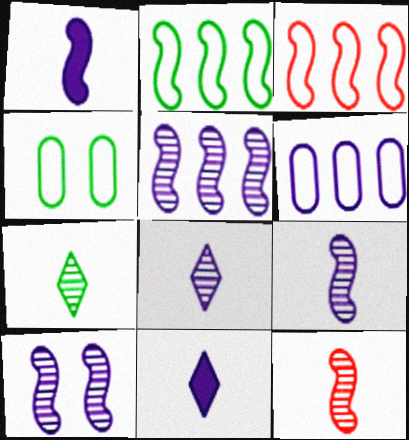[[5, 9, 10], 
[6, 10, 11]]